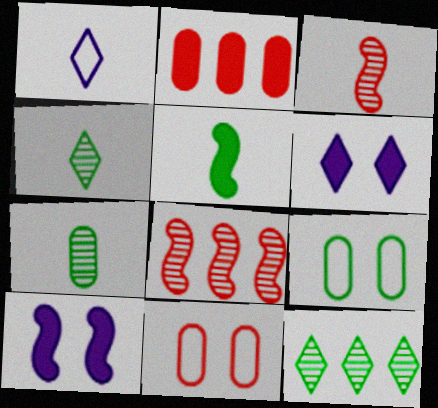[[2, 5, 6], 
[5, 9, 12]]